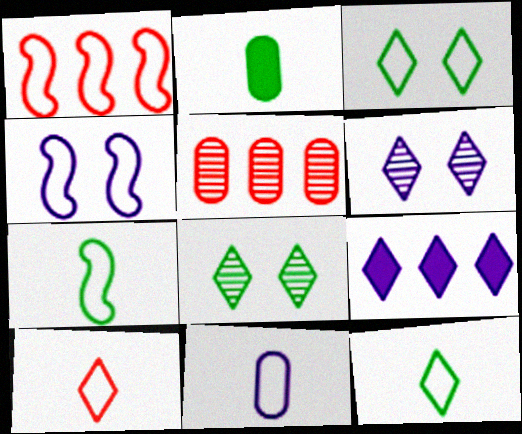[[1, 2, 6], 
[1, 3, 11], 
[1, 4, 7], 
[7, 10, 11], 
[8, 9, 10]]